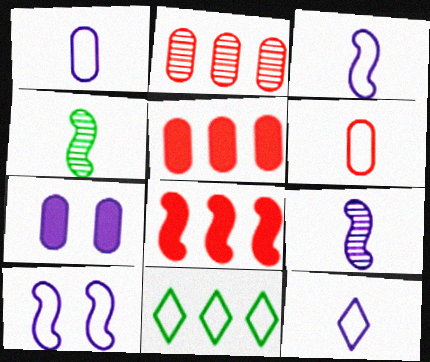[[1, 3, 12], 
[4, 8, 10], 
[6, 10, 11]]